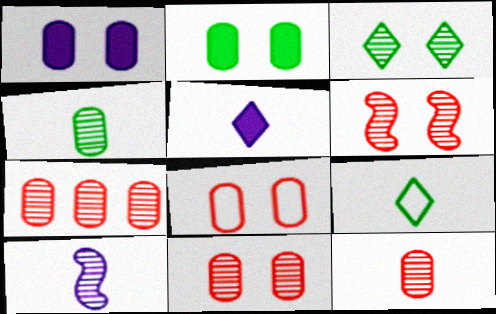[[3, 7, 10], 
[7, 11, 12]]